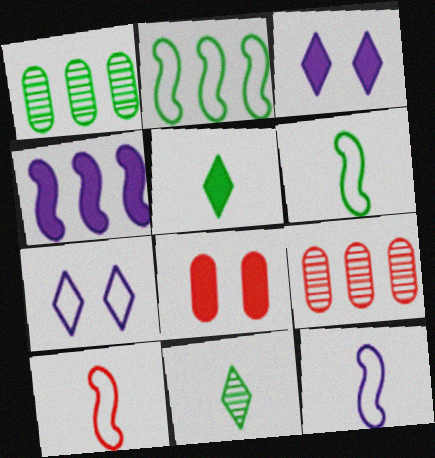[[1, 3, 10], 
[3, 6, 9], 
[4, 5, 8], 
[6, 10, 12]]